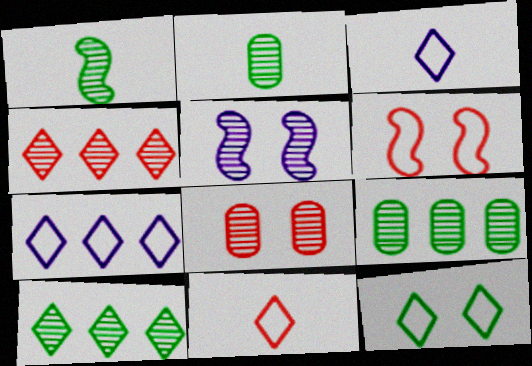[[2, 4, 5], 
[7, 11, 12]]